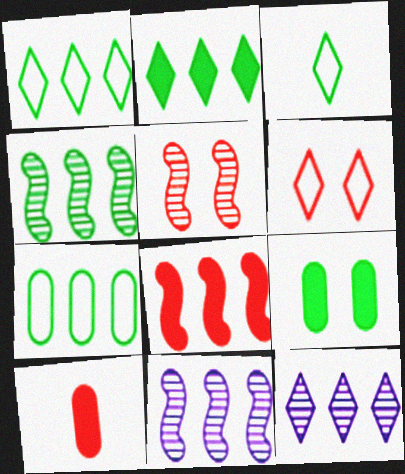[[2, 4, 7], 
[3, 4, 9], 
[7, 8, 12]]